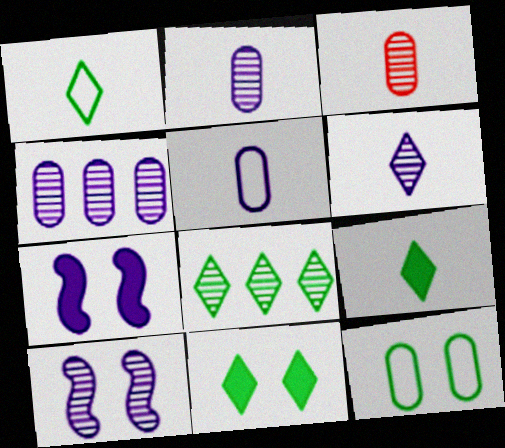[[1, 8, 11], 
[3, 8, 10], 
[4, 6, 10]]